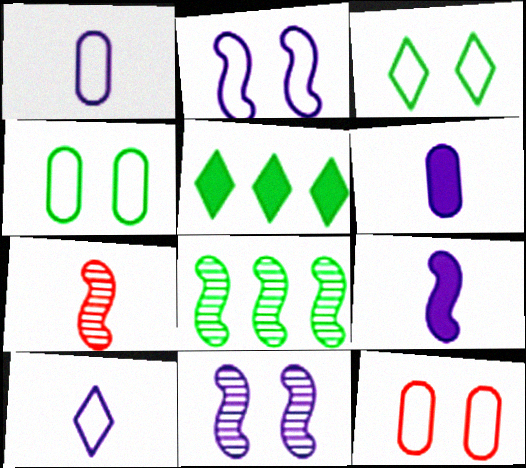[[2, 3, 12], 
[7, 8, 11]]